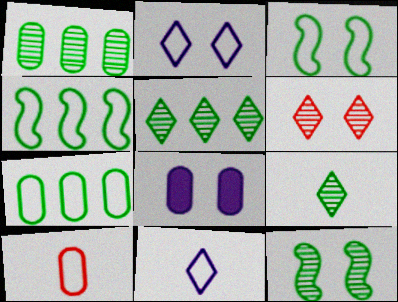[[1, 8, 10], 
[1, 9, 12], 
[2, 4, 10], 
[3, 6, 8]]